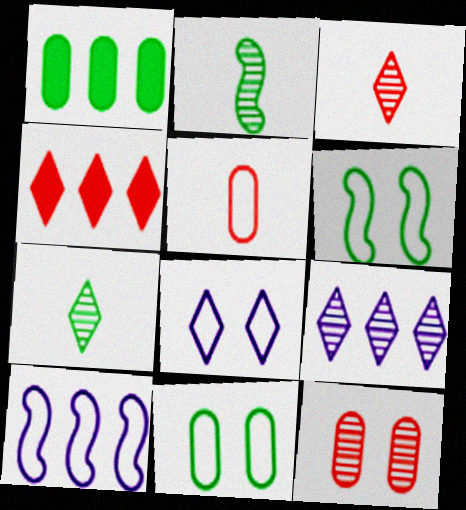[[1, 6, 7], 
[2, 9, 12], 
[4, 7, 8]]